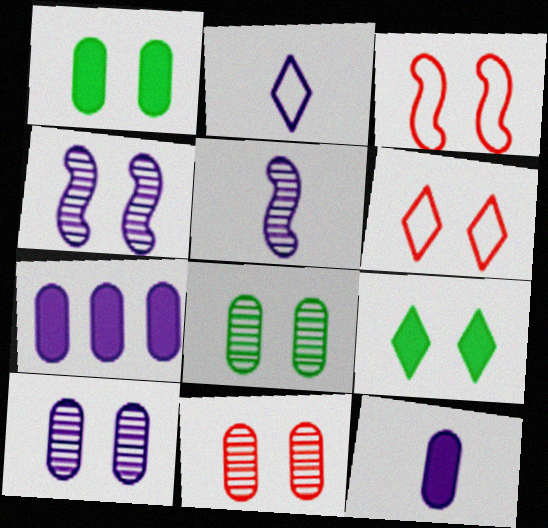[[1, 4, 6], 
[2, 4, 7], 
[2, 5, 12], 
[3, 9, 10], 
[8, 10, 11]]